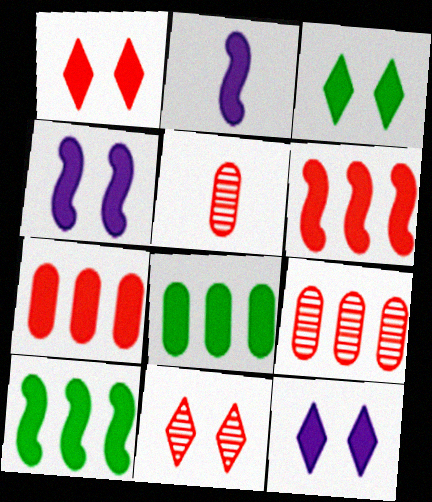[[1, 2, 8], 
[1, 3, 12], 
[2, 3, 7]]